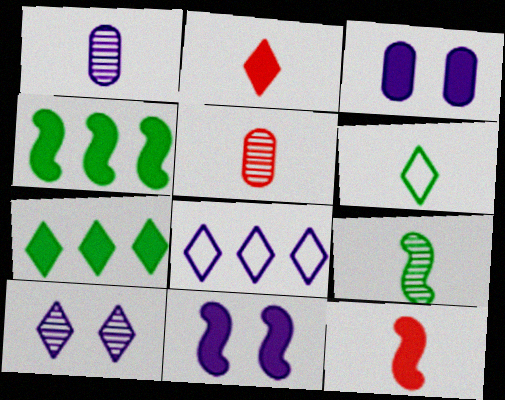[[1, 6, 12], 
[1, 8, 11], 
[2, 3, 4], 
[3, 7, 12], 
[4, 11, 12]]